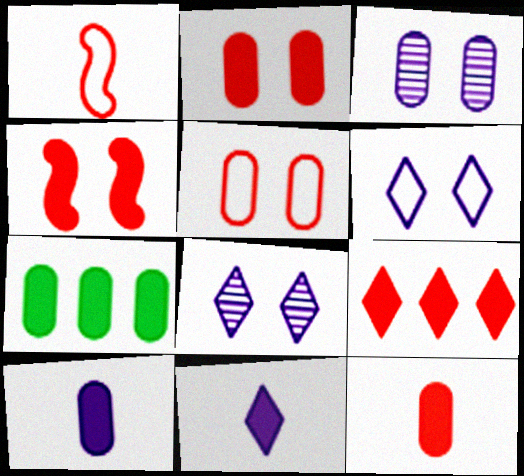[[1, 7, 8], 
[2, 7, 10], 
[4, 7, 11], 
[4, 9, 12]]